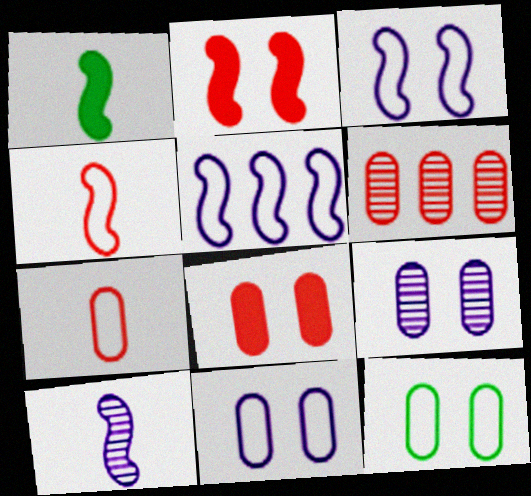[[1, 4, 10], 
[6, 7, 8], 
[8, 9, 12]]